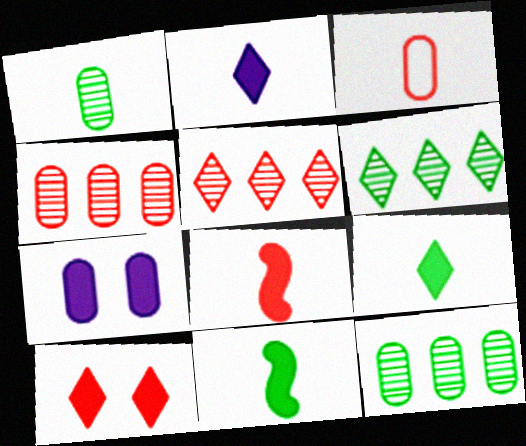[[3, 7, 12]]